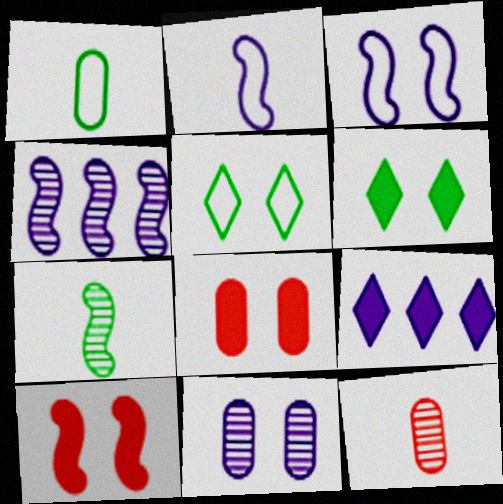[[2, 9, 11], 
[5, 10, 11]]